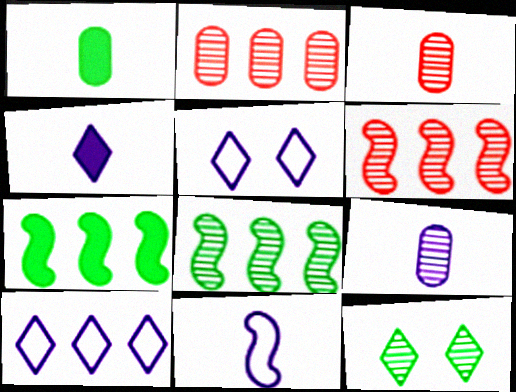[[1, 5, 6], 
[2, 7, 10], 
[3, 5, 7], 
[4, 9, 11], 
[6, 9, 12]]